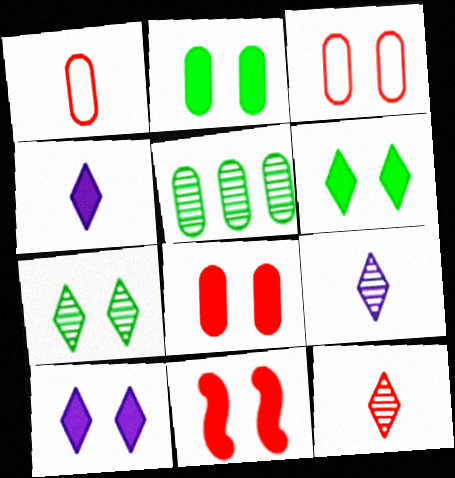[[2, 10, 11]]